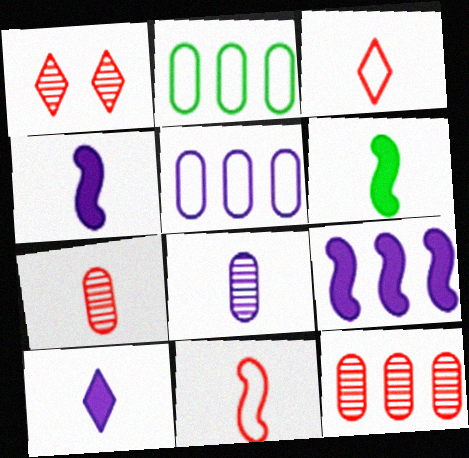[[1, 2, 4], 
[1, 5, 6], 
[3, 6, 8]]